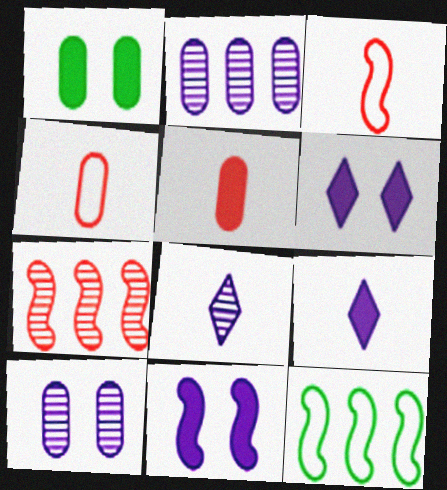[[1, 2, 4]]